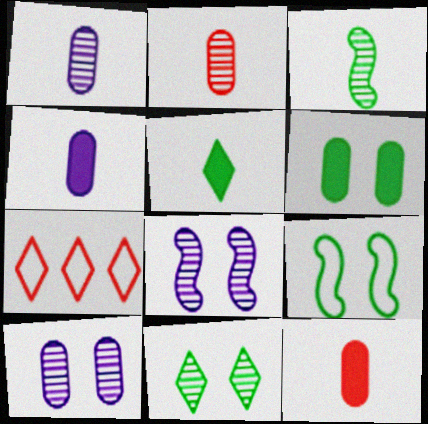[[6, 9, 11]]